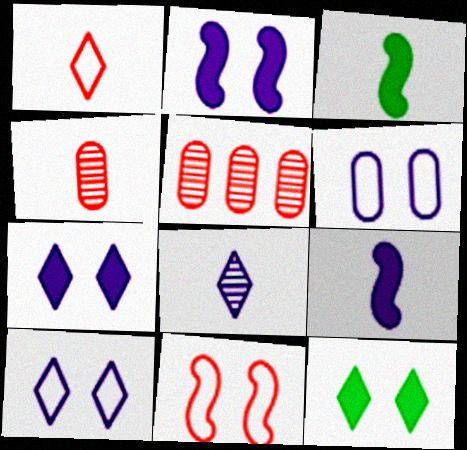[[3, 5, 10]]